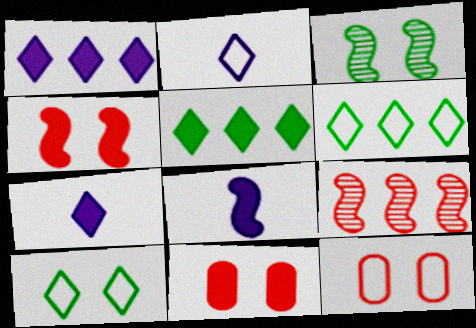[[5, 8, 11]]